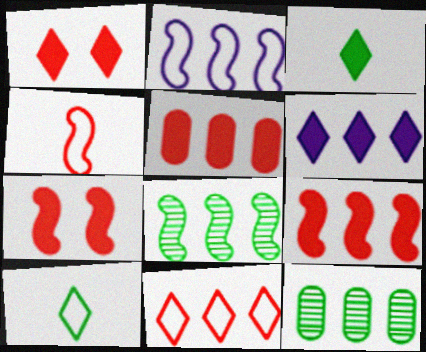[[1, 3, 6], 
[2, 8, 9]]